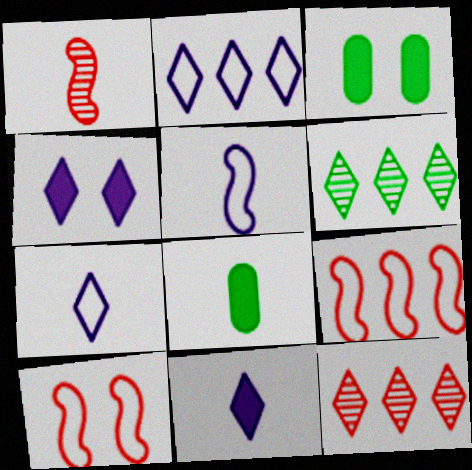[[1, 2, 3], 
[1, 7, 8], 
[3, 5, 12]]